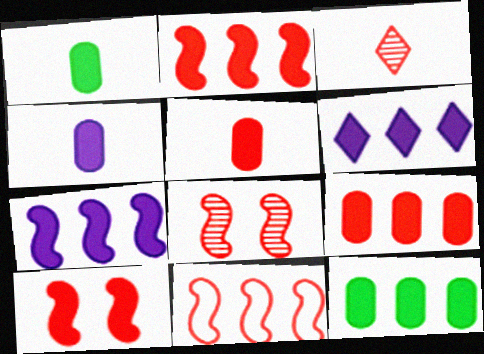[[1, 4, 5], 
[1, 6, 10], 
[2, 6, 12]]